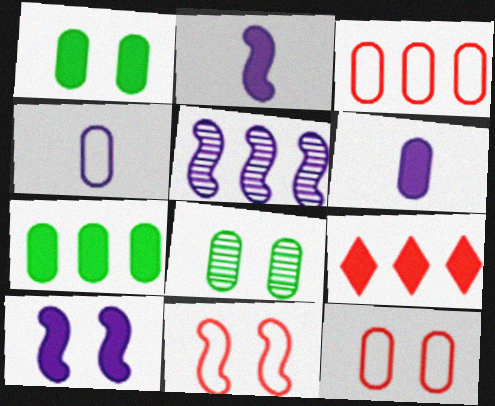[[1, 2, 9], 
[3, 6, 8]]